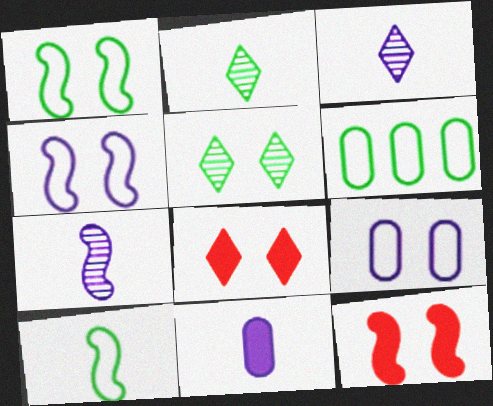[[3, 6, 12], 
[5, 9, 12], 
[6, 7, 8]]